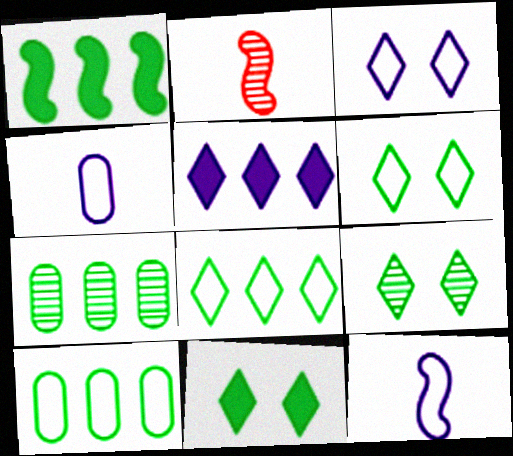[[1, 7, 8], 
[6, 9, 11]]